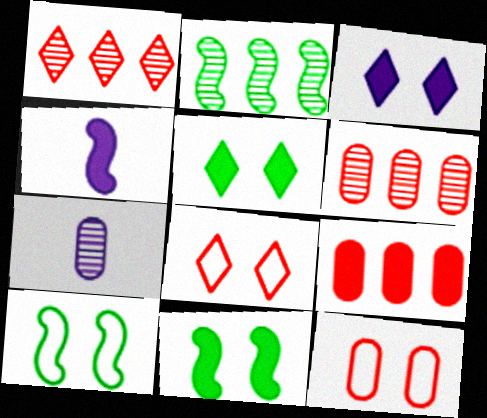[[4, 5, 9]]